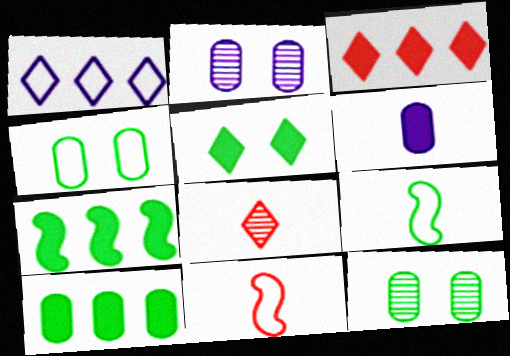[[1, 4, 11], 
[1, 5, 8], 
[2, 3, 9], 
[6, 8, 9]]